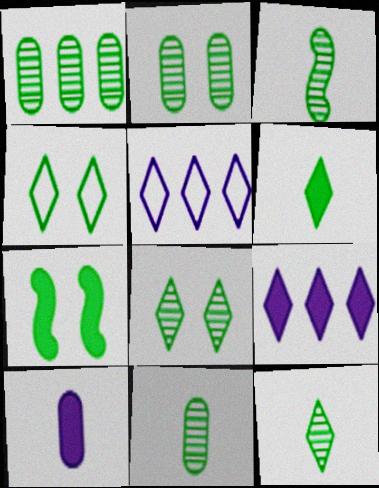[[1, 2, 11], 
[1, 3, 8], 
[2, 4, 7], 
[3, 11, 12]]